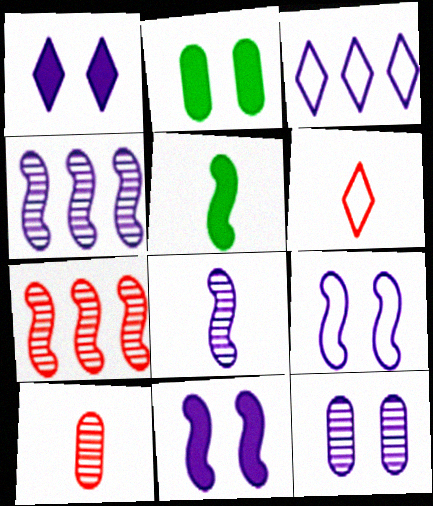[[1, 9, 12], 
[2, 4, 6], 
[5, 7, 9]]